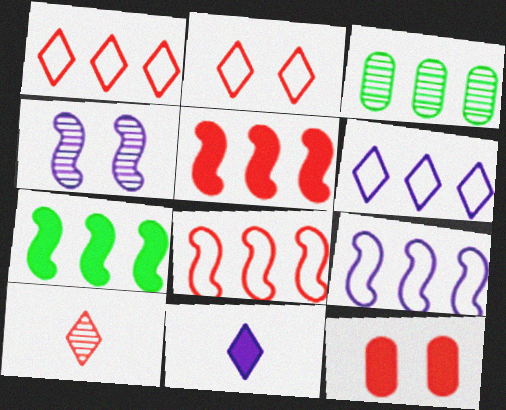[[3, 4, 10], 
[3, 5, 6], 
[7, 11, 12], 
[8, 10, 12]]